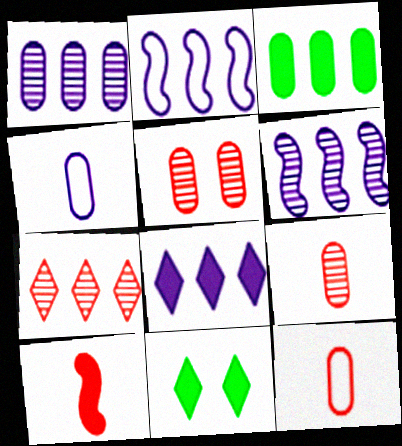[[1, 2, 8], 
[2, 3, 7], 
[2, 9, 11], 
[3, 4, 5], 
[6, 11, 12]]